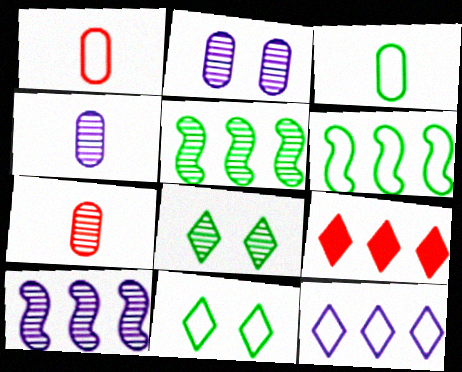[[3, 6, 11], 
[7, 8, 10]]